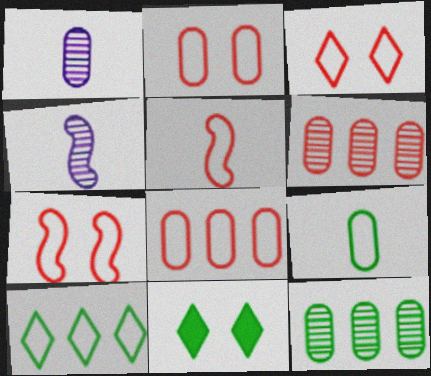[[2, 3, 7], 
[3, 5, 8], 
[4, 8, 11]]